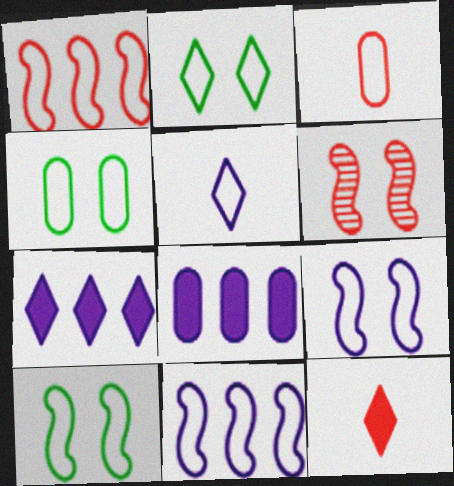[[1, 4, 5], 
[2, 3, 11], 
[2, 4, 10]]